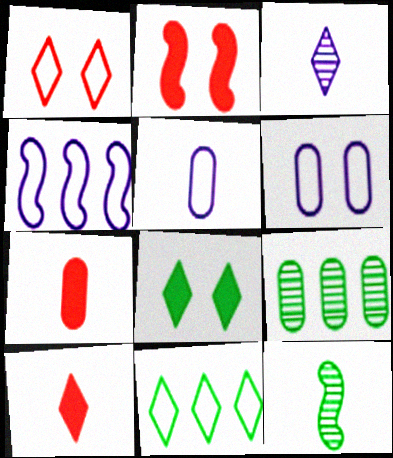[[2, 4, 12], 
[5, 10, 12], 
[6, 7, 9]]